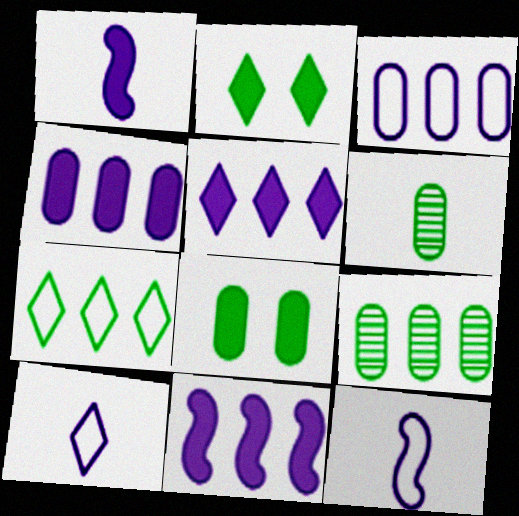[[4, 5, 11]]